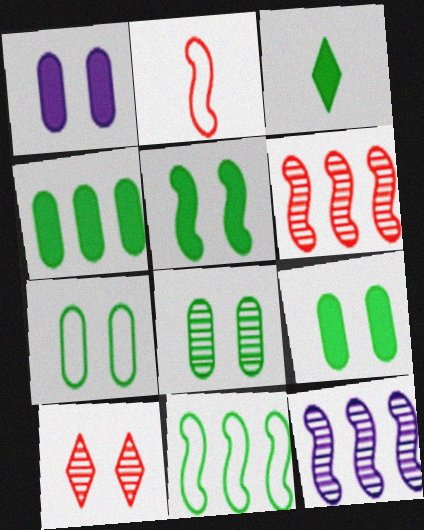[[2, 5, 12], 
[3, 4, 5], 
[3, 8, 11], 
[7, 8, 9]]